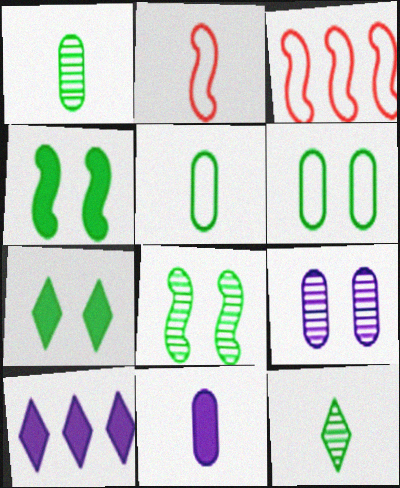[[2, 11, 12], 
[6, 7, 8]]